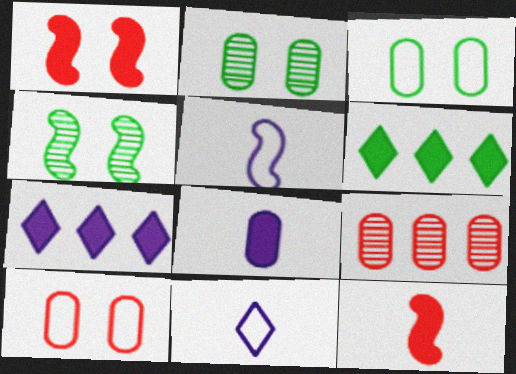[[1, 6, 8], 
[3, 8, 9]]